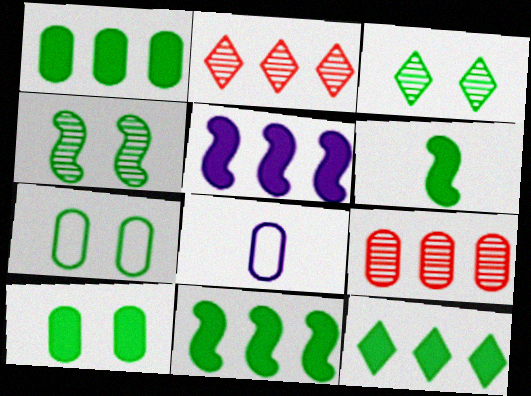[[1, 11, 12], 
[6, 10, 12], 
[8, 9, 10]]